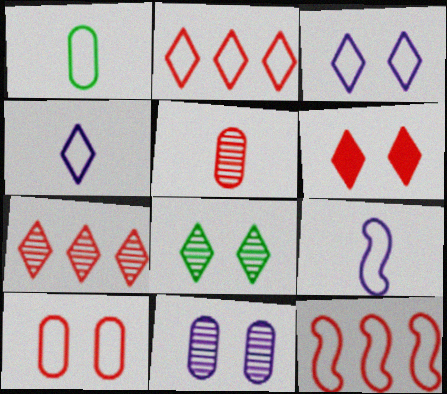[[1, 3, 12], 
[3, 6, 8], 
[5, 6, 12]]